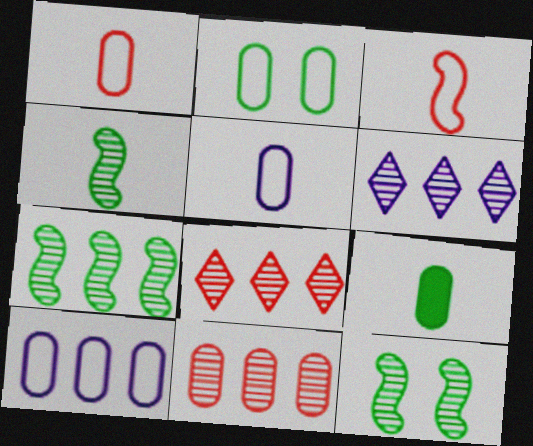[[1, 2, 10], 
[4, 7, 12], 
[6, 7, 11]]